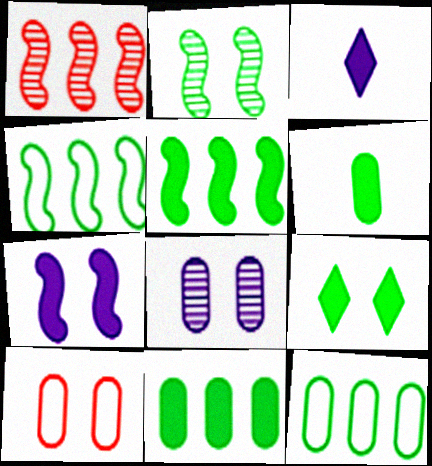[[5, 6, 9]]